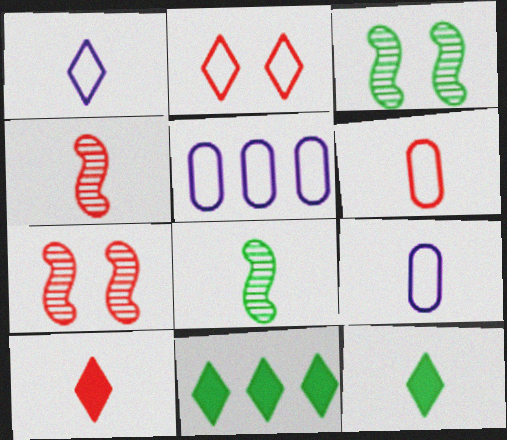[[3, 5, 10], 
[4, 6, 10], 
[4, 9, 12], 
[5, 7, 12], 
[7, 9, 11], 
[8, 9, 10]]